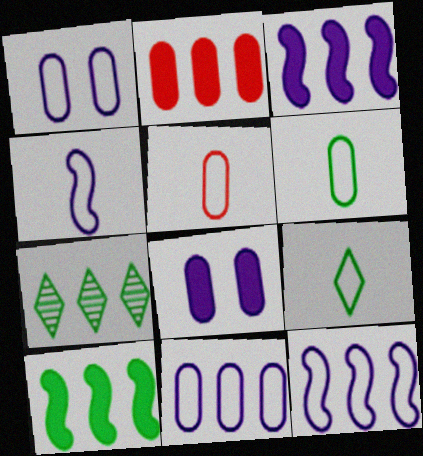[[2, 7, 12], 
[4, 5, 9]]